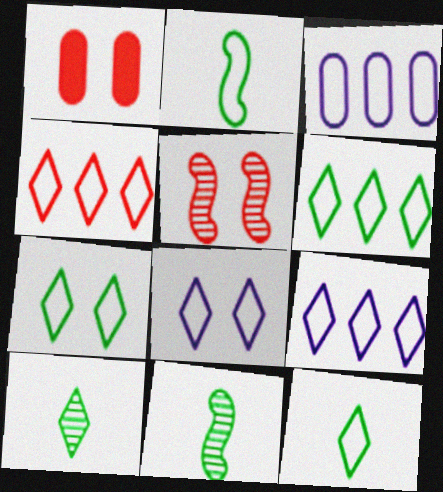[[1, 9, 11], 
[4, 6, 9], 
[4, 8, 12], 
[6, 7, 12]]